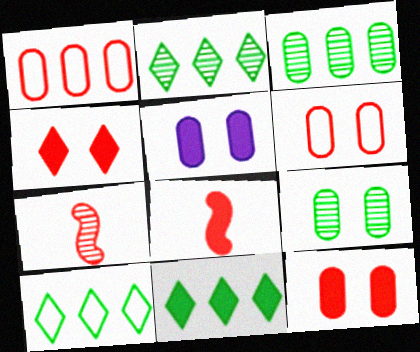[[1, 4, 7], 
[2, 10, 11], 
[5, 6, 9], 
[5, 7, 10], 
[5, 8, 11]]